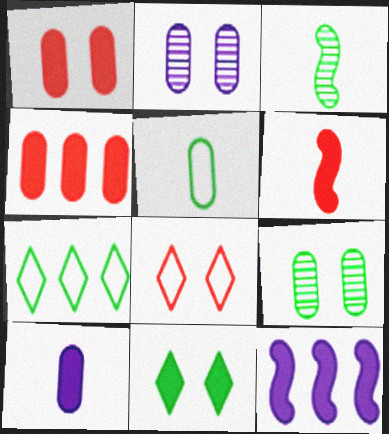[[2, 4, 5], 
[2, 6, 7]]